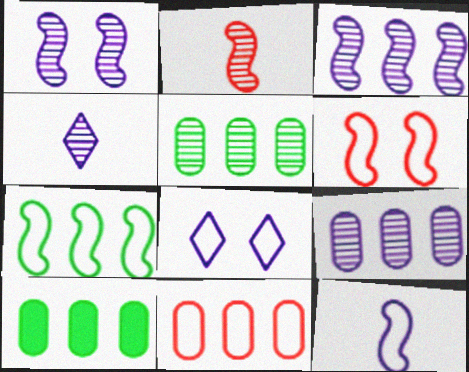[[1, 4, 9], 
[2, 8, 10], 
[4, 6, 10], 
[6, 7, 12], 
[9, 10, 11]]